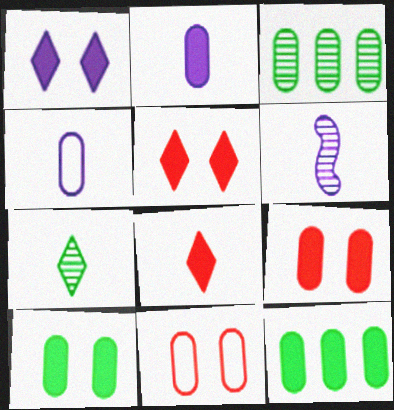[[2, 3, 11], 
[2, 9, 12], 
[3, 4, 9]]